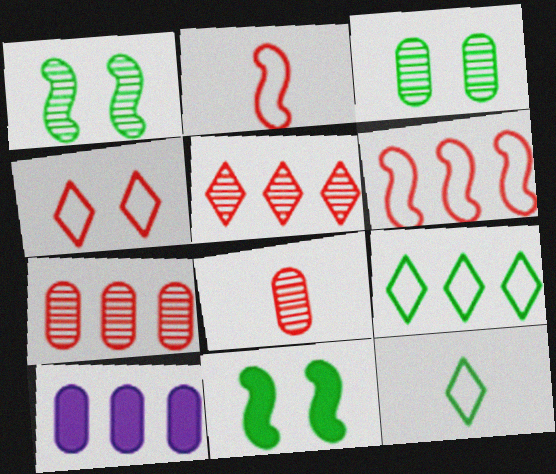[]